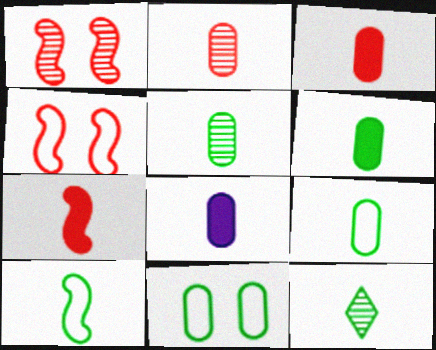[[2, 8, 9], 
[3, 6, 8], 
[5, 6, 9], 
[6, 10, 12]]